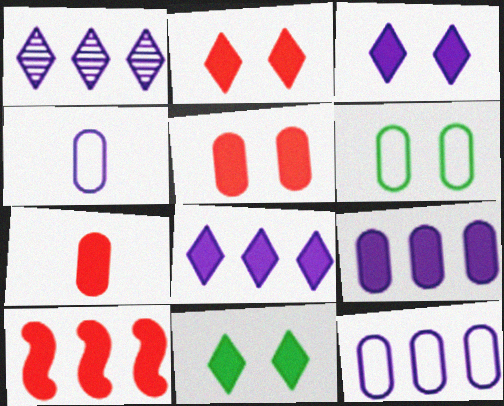[[2, 3, 11], 
[2, 7, 10]]